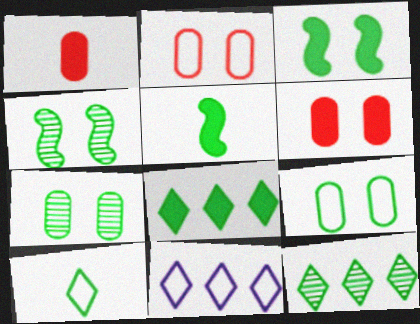[[1, 4, 11], 
[5, 9, 12]]